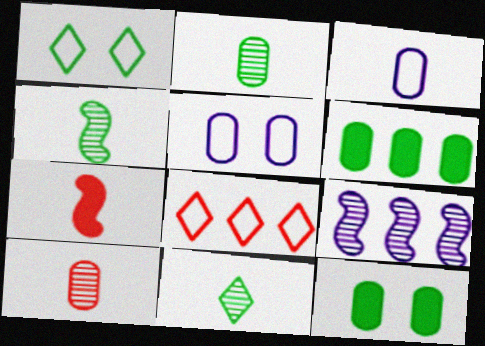[[1, 4, 6], 
[2, 4, 11], 
[3, 7, 11], 
[5, 6, 10], 
[6, 8, 9]]